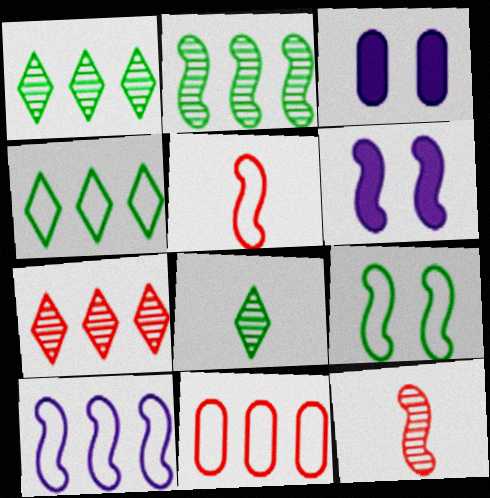[[1, 3, 5], 
[2, 5, 6], 
[3, 4, 12], 
[4, 10, 11], 
[5, 9, 10], 
[6, 8, 11]]